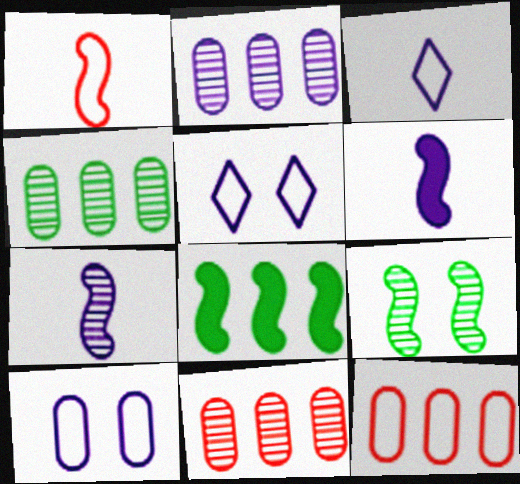[[2, 4, 11], 
[2, 5, 6]]